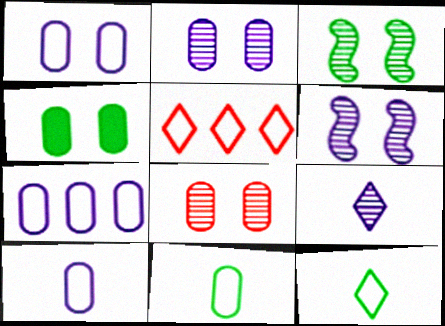[[1, 4, 8], 
[1, 7, 10]]